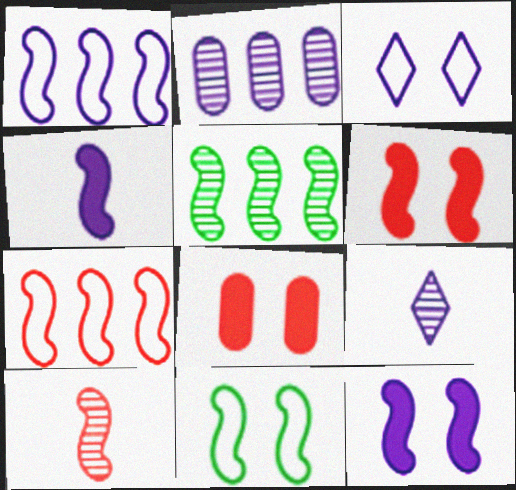[[2, 3, 4], 
[6, 7, 10]]